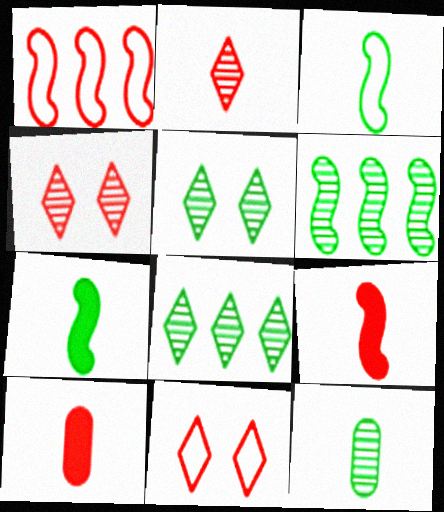[[1, 4, 10], 
[5, 6, 12]]